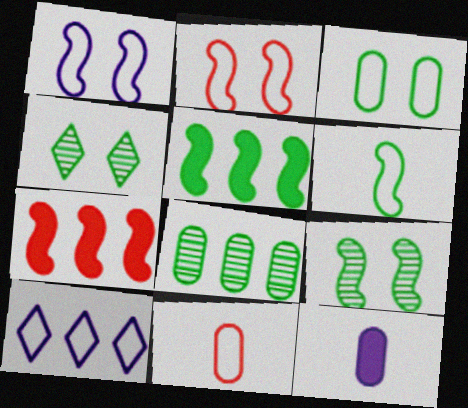[[5, 6, 9], 
[7, 8, 10]]